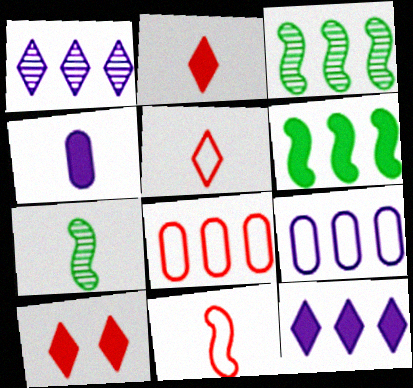[[1, 6, 8], 
[3, 8, 12], 
[4, 5, 7], 
[4, 6, 10], 
[7, 9, 10]]